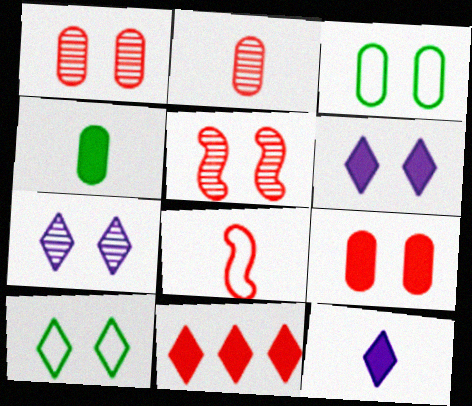[[1, 8, 11], 
[3, 5, 6]]